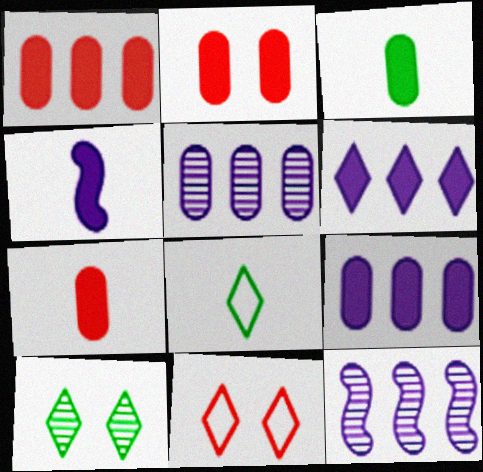[[1, 2, 7], 
[2, 3, 9], 
[2, 8, 12], 
[3, 11, 12]]